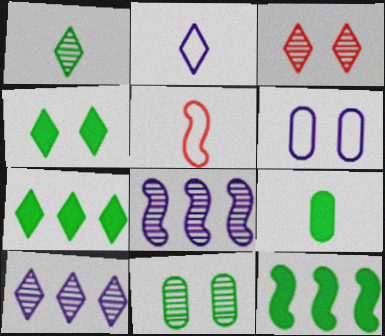[[1, 3, 10], 
[2, 3, 7], 
[4, 9, 12]]